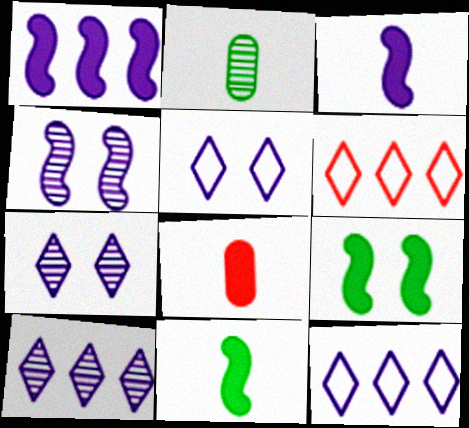[]